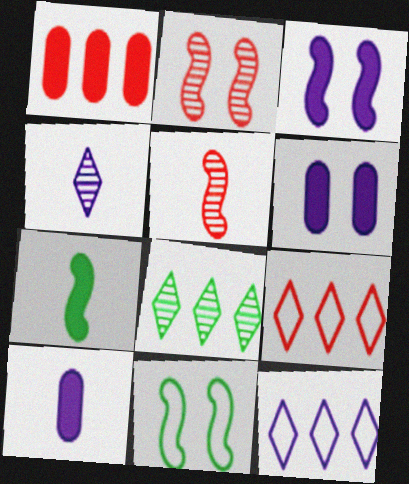[[1, 4, 11], 
[2, 3, 11]]